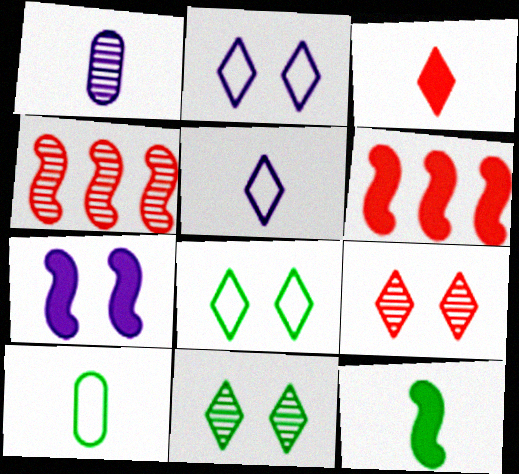[[1, 4, 11], 
[1, 6, 8], 
[6, 7, 12]]